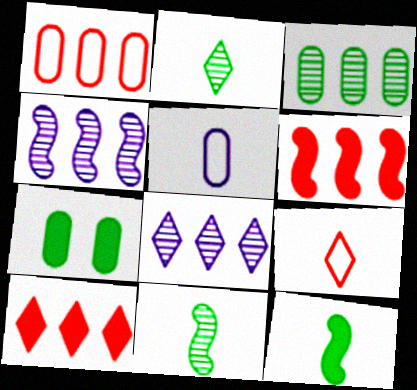[[4, 7, 9]]